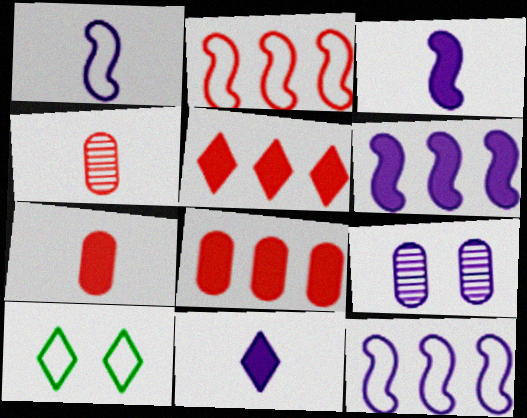[[4, 6, 10], 
[9, 11, 12]]